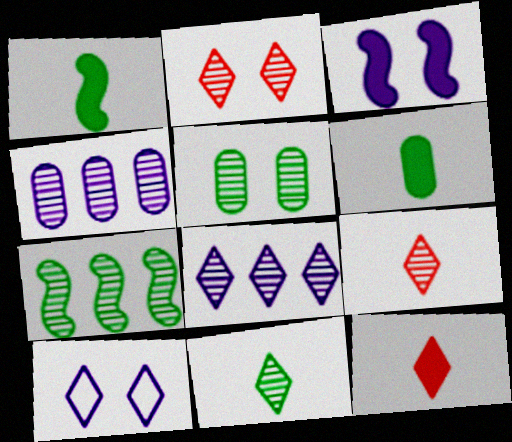[[2, 8, 11], 
[5, 7, 11]]